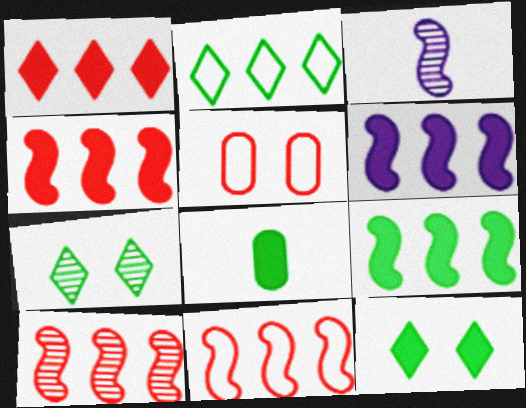[[4, 6, 9], 
[4, 10, 11], 
[8, 9, 12]]